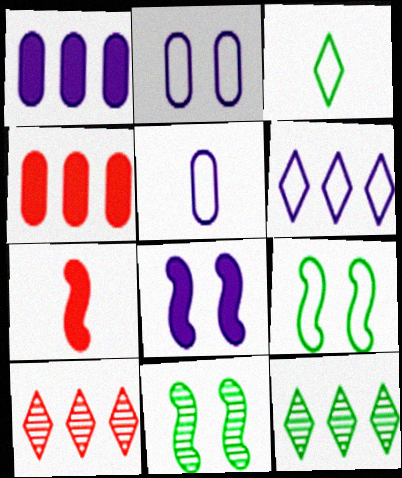[[2, 7, 12]]